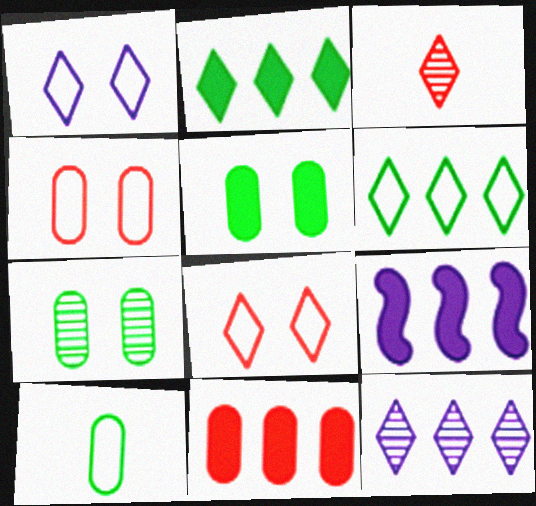[[1, 2, 3], 
[2, 9, 11]]